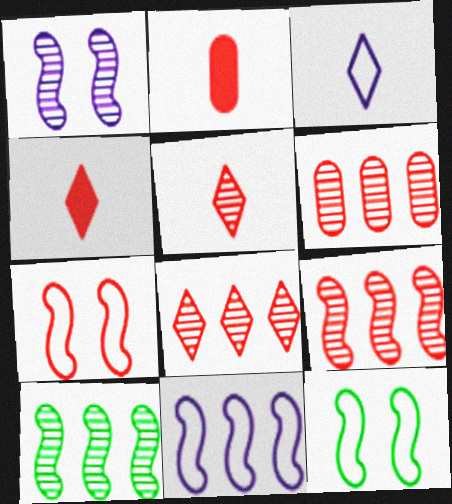[[2, 7, 8], 
[4, 6, 7], 
[6, 8, 9]]